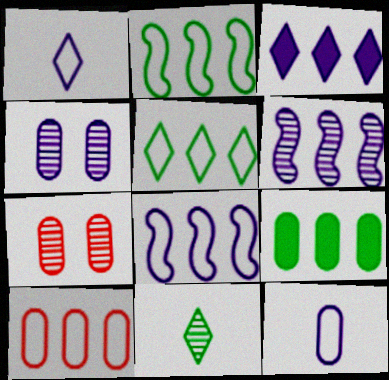[[5, 8, 10], 
[6, 7, 11], 
[7, 9, 12]]